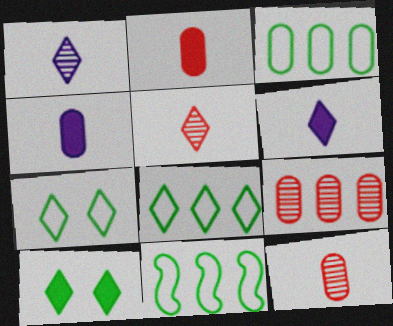[[3, 8, 11]]